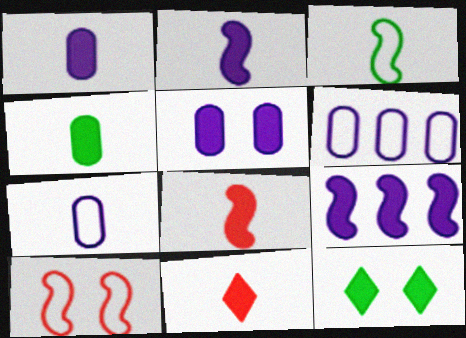[[2, 4, 11]]